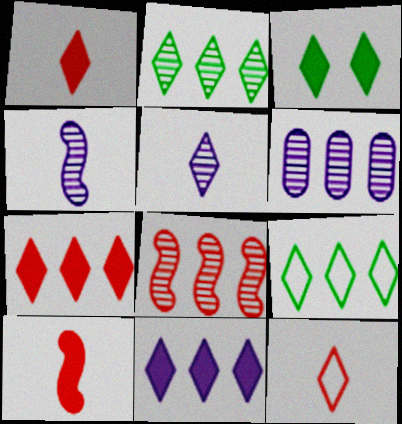[[1, 3, 11], 
[2, 6, 8]]